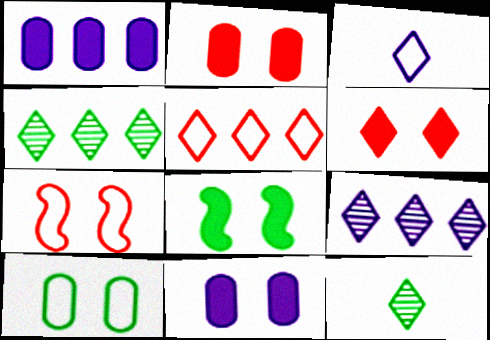[[1, 7, 12], 
[3, 4, 6], 
[6, 8, 11]]